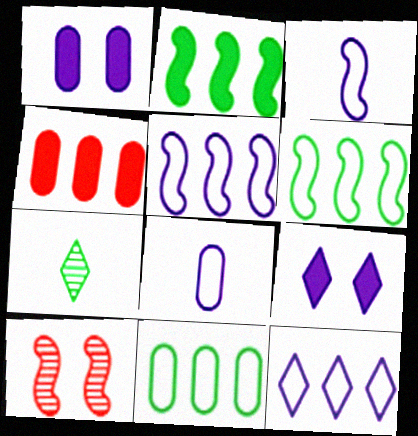[[2, 3, 10]]